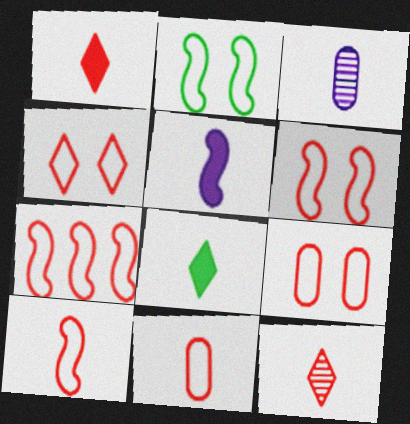[[3, 8, 10], 
[4, 6, 9], 
[4, 7, 11], 
[6, 7, 10]]